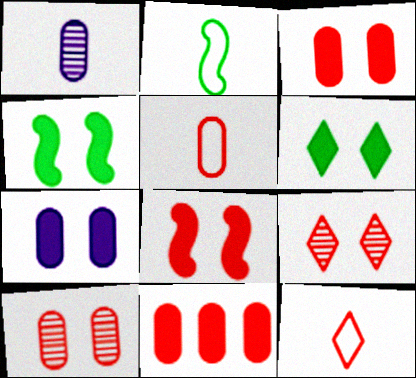[[5, 10, 11], 
[6, 7, 8]]